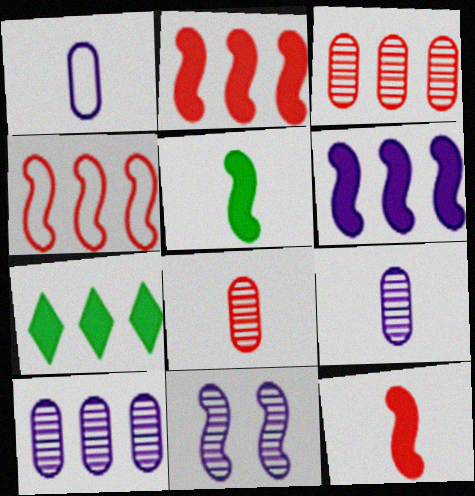[[4, 5, 11], 
[4, 7, 10]]